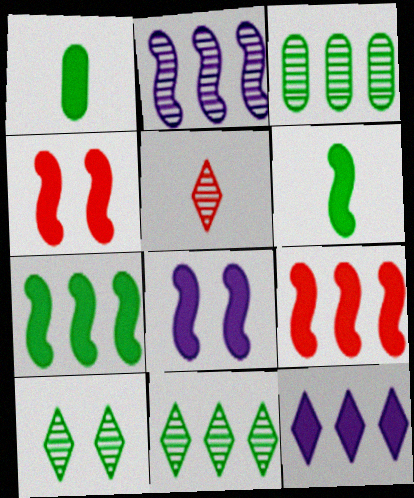[[1, 4, 12], 
[6, 8, 9]]